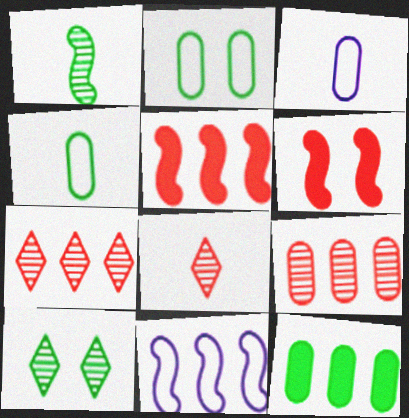[[1, 6, 11], 
[3, 5, 10], 
[7, 11, 12]]